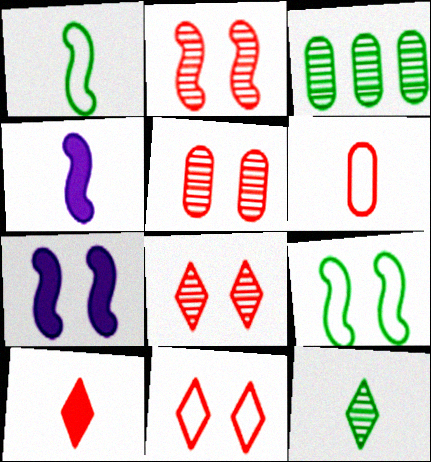[[2, 5, 8], 
[2, 7, 9], 
[3, 4, 11], 
[4, 6, 12]]